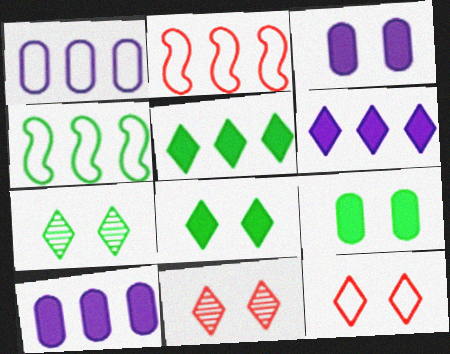[]